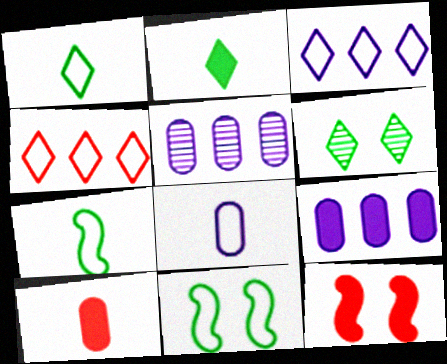[[1, 5, 12], 
[2, 9, 12], 
[4, 8, 11]]